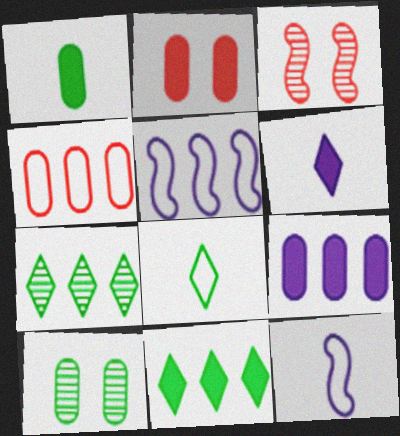[[1, 2, 9], 
[2, 7, 12], 
[3, 8, 9]]